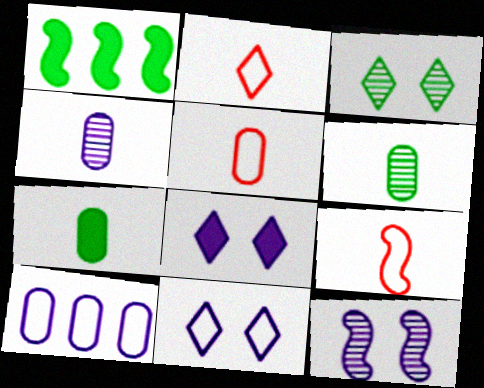[[1, 9, 12], 
[2, 5, 9], 
[4, 5, 7]]